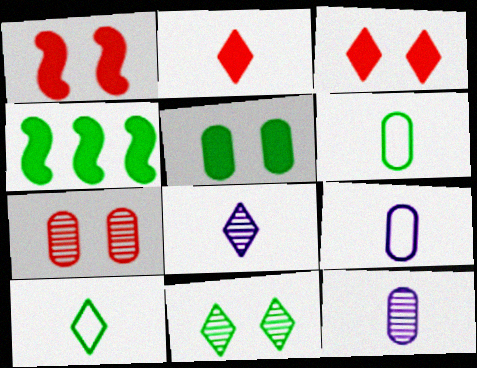[[2, 8, 10], 
[4, 6, 11]]